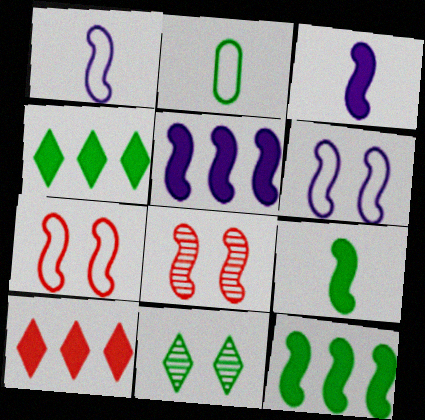[[1, 8, 12], 
[2, 11, 12]]